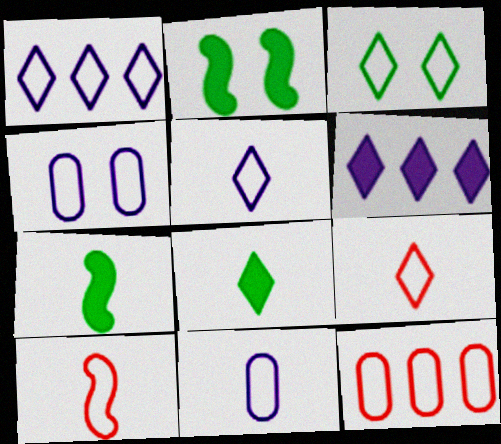[[1, 3, 9]]